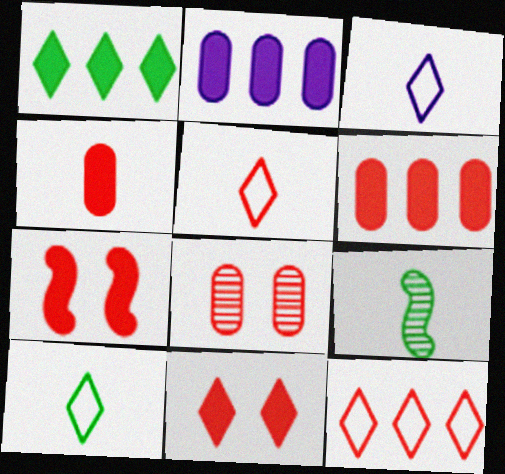[[3, 4, 9], 
[3, 5, 10]]